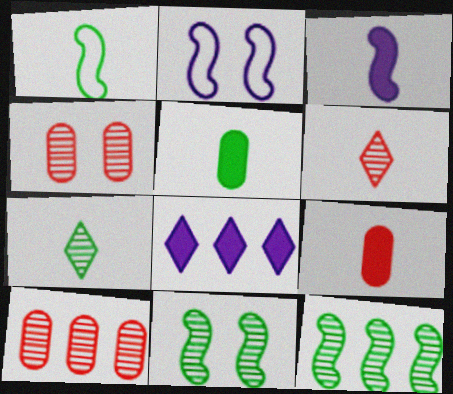[[1, 4, 8], 
[1, 5, 7]]